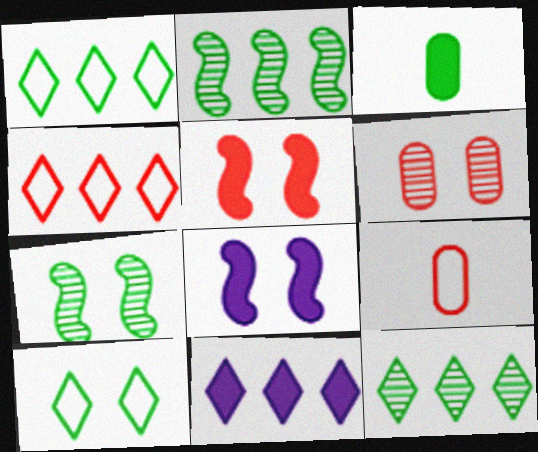[[1, 3, 7], 
[2, 3, 10], 
[3, 5, 11], 
[4, 11, 12], 
[6, 8, 10], 
[7, 9, 11], 
[8, 9, 12]]